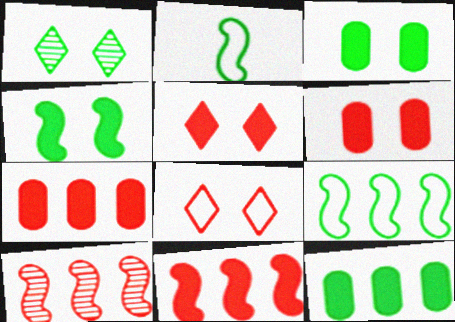[[1, 2, 12]]